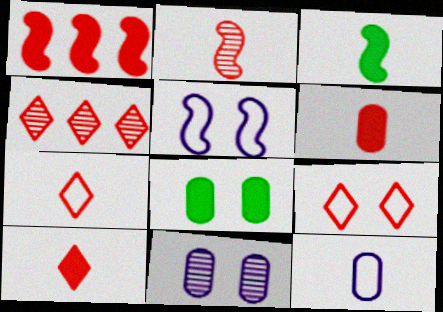[[2, 6, 7], 
[4, 9, 10]]